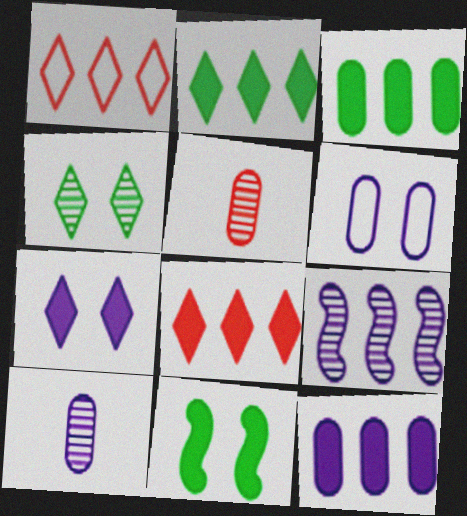[[1, 3, 9], 
[1, 10, 11], 
[3, 5, 6], 
[4, 5, 9], 
[6, 10, 12]]